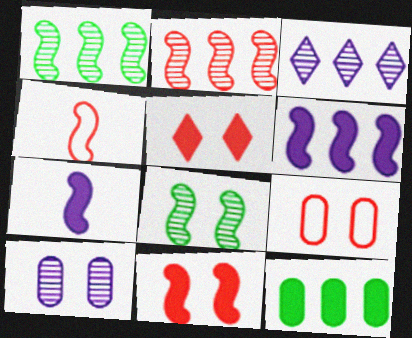[[2, 4, 11], 
[4, 6, 8], 
[5, 7, 12]]